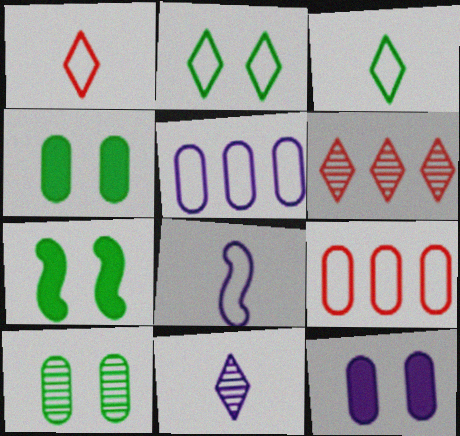[[2, 7, 10], 
[2, 8, 9], 
[4, 6, 8], 
[7, 9, 11]]